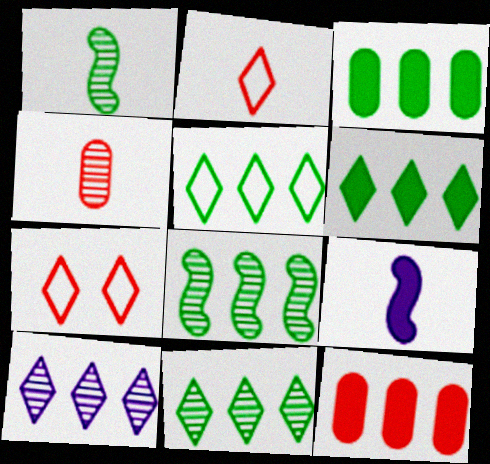[[3, 5, 8], 
[5, 6, 11]]